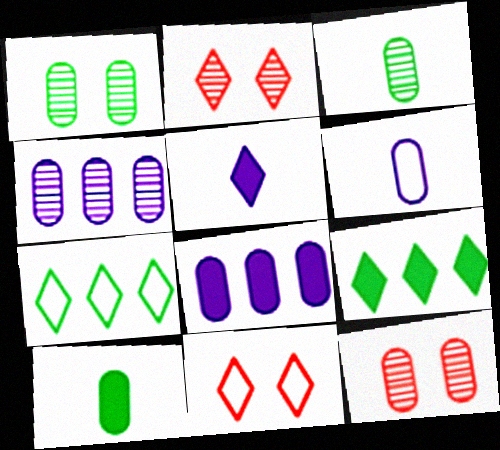[[2, 5, 7], 
[3, 4, 12]]